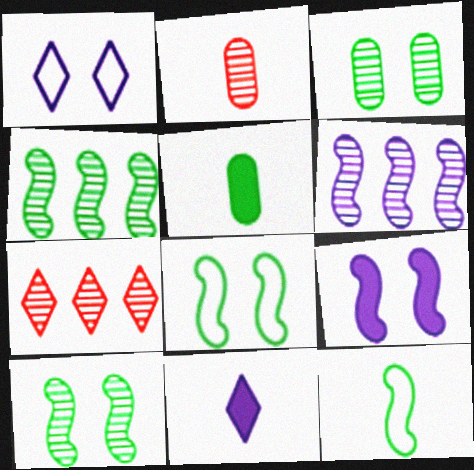[[2, 11, 12]]